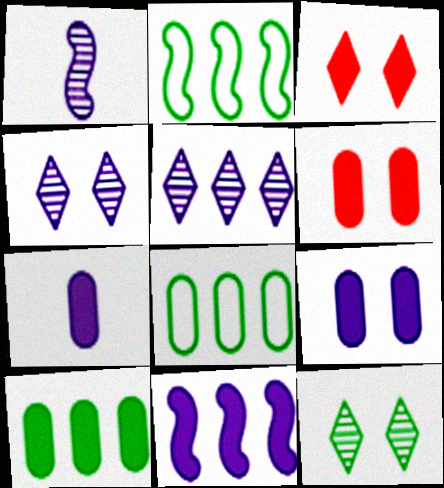[[1, 3, 8], 
[6, 7, 10]]